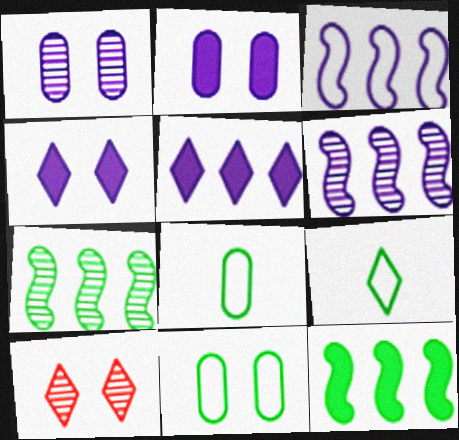[[5, 9, 10]]